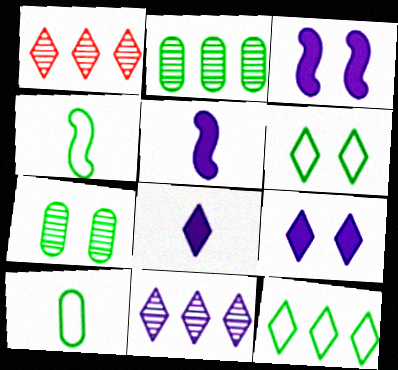[[1, 3, 10], 
[1, 6, 8]]